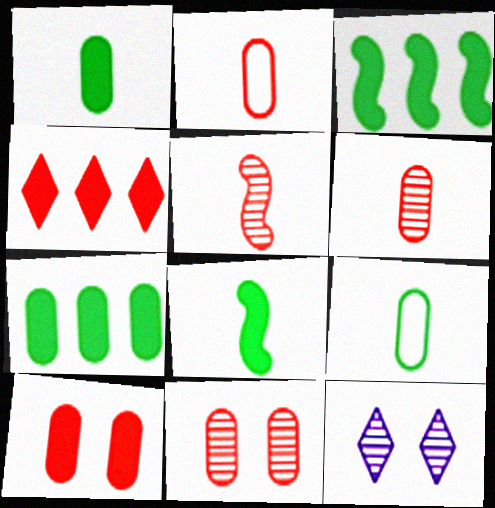[[2, 3, 12]]